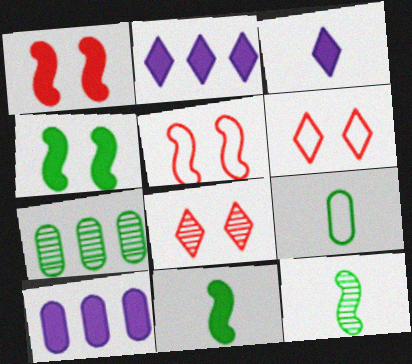[[3, 5, 7], 
[6, 10, 12]]